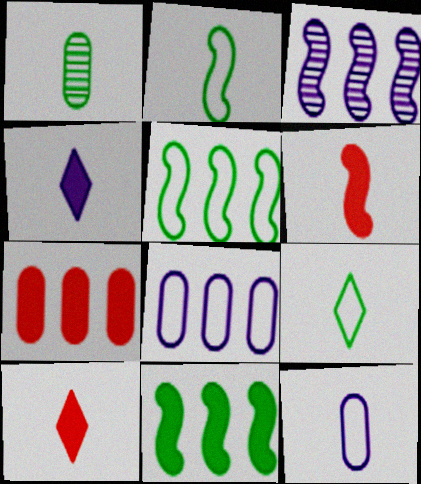[]